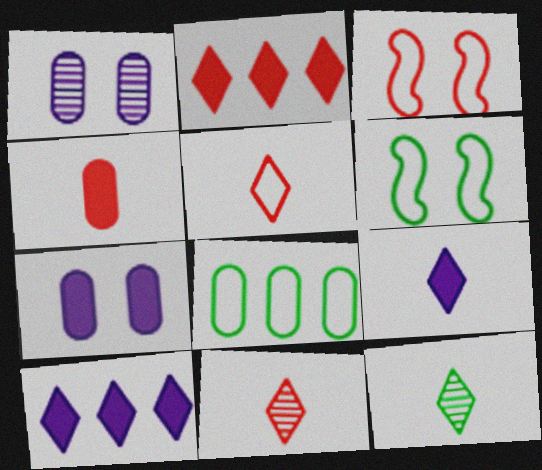[[1, 4, 8], 
[5, 9, 12]]